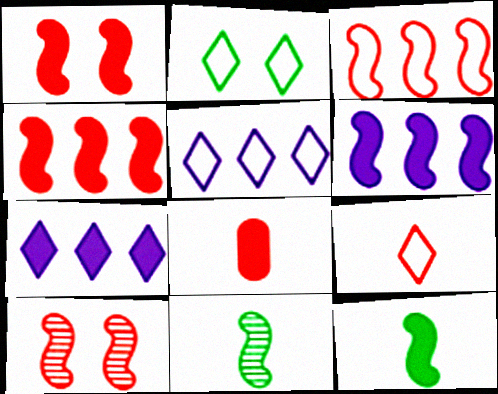[[1, 6, 12], 
[2, 5, 9]]